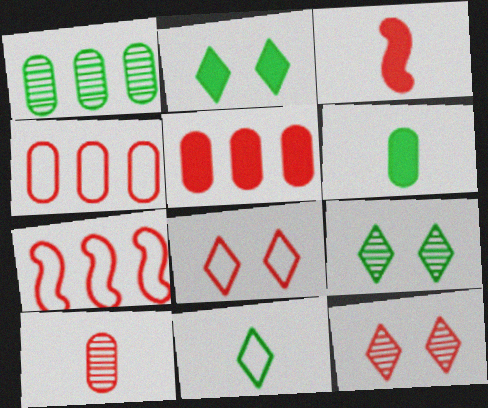[[3, 4, 12]]